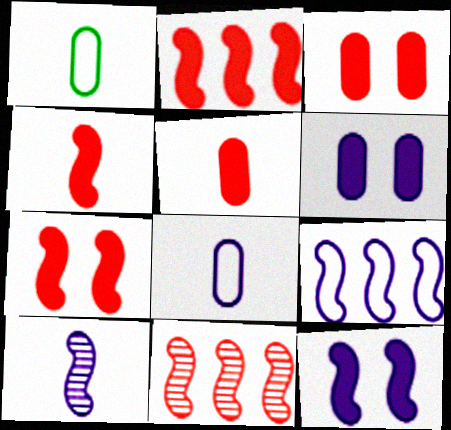[[2, 4, 7], 
[9, 10, 12]]